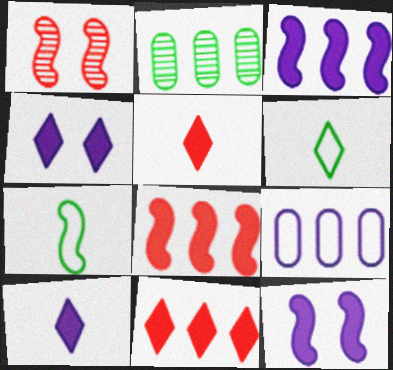[[1, 3, 7]]